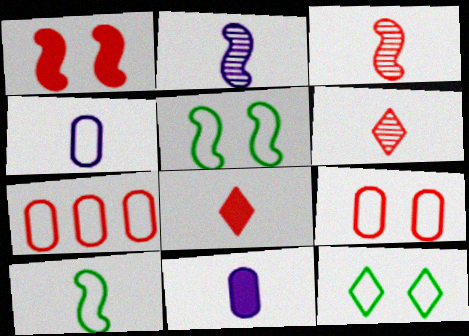[[1, 6, 7], 
[6, 10, 11]]